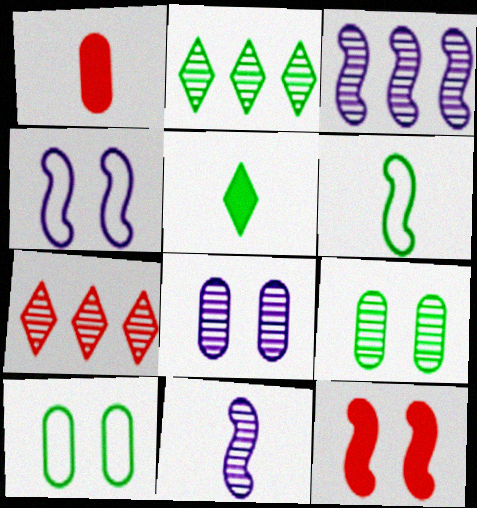[[1, 2, 4], 
[3, 6, 12], 
[7, 9, 11]]